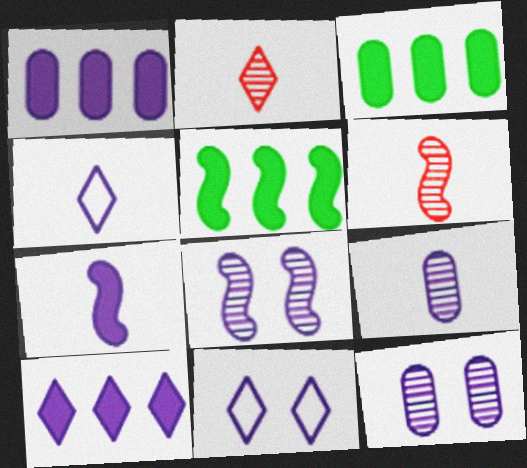[[1, 4, 8], 
[3, 6, 11], 
[4, 7, 9]]